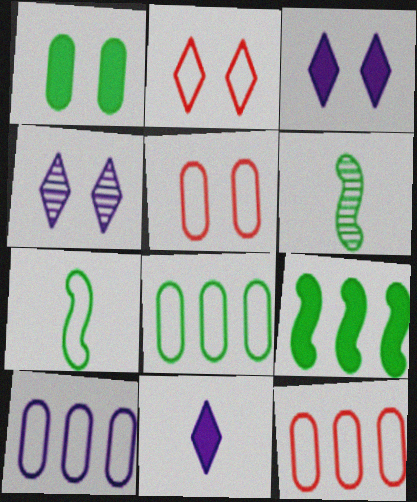[[2, 7, 10], 
[3, 6, 12], 
[8, 10, 12]]